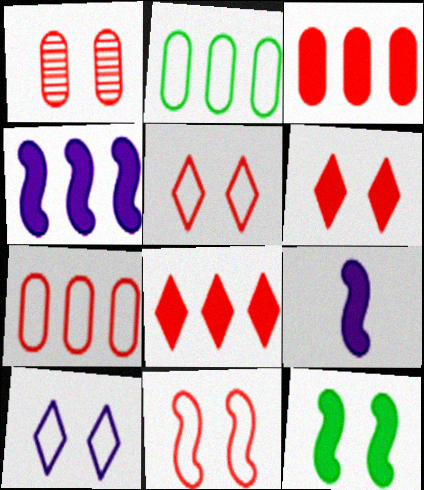[[1, 6, 11], 
[1, 10, 12]]